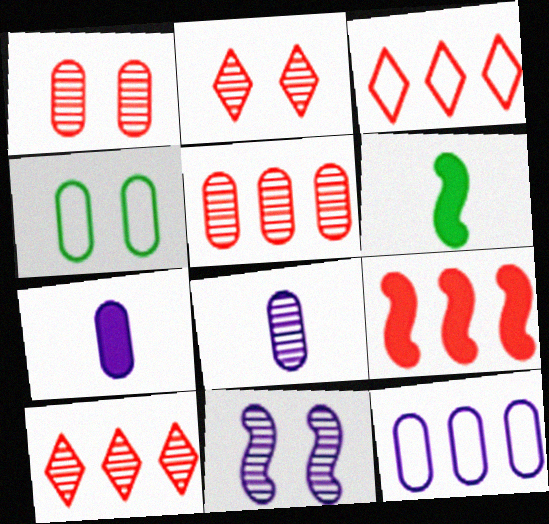[[2, 6, 12], 
[3, 5, 9], 
[4, 5, 7]]